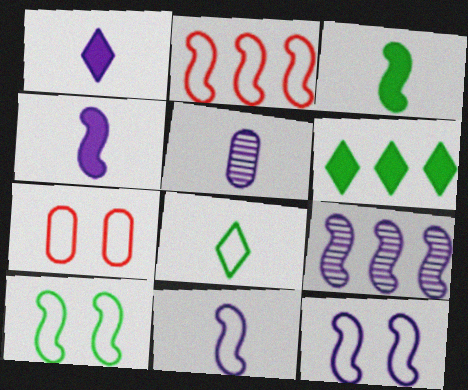[[1, 5, 11], 
[2, 10, 11], 
[4, 9, 12]]